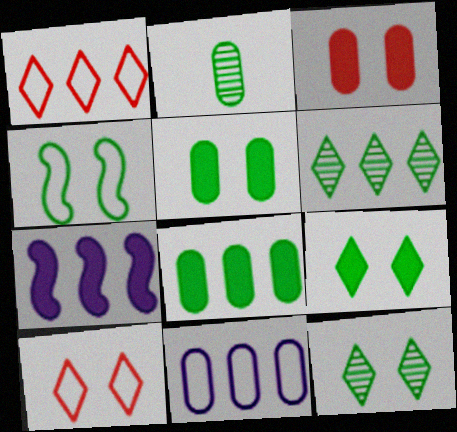[[2, 3, 11], 
[2, 7, 10], 
[4, 5, 12]]